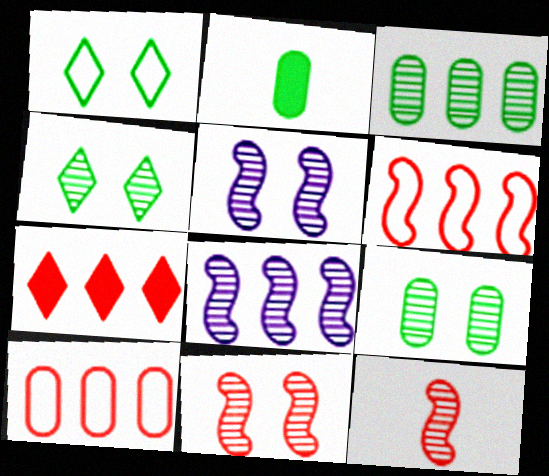[]